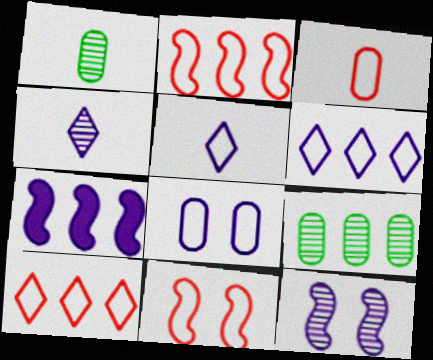[[3, 10, 11], 
[4, 7, 8], 
[7, 9, 10]]